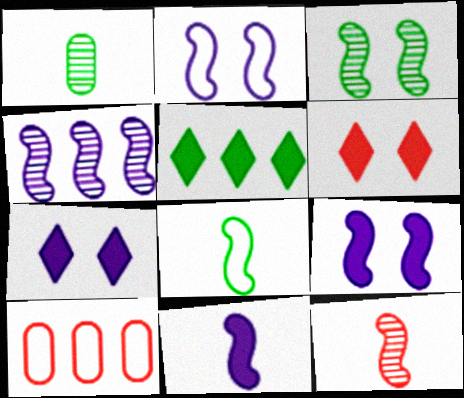[[2, 4, 11], 
[3, 4, 12], 
[4, 5, 10], 
[6, 10, 12], 
[8, 11, 12]]